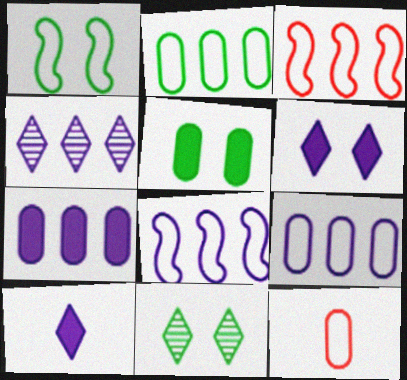[[1, 5, 11], 
[4, 7, 8]]